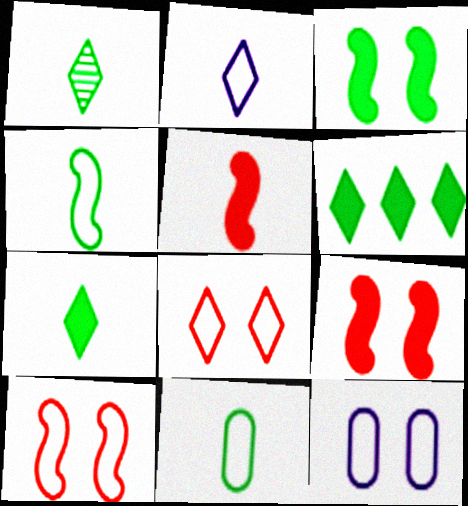[]